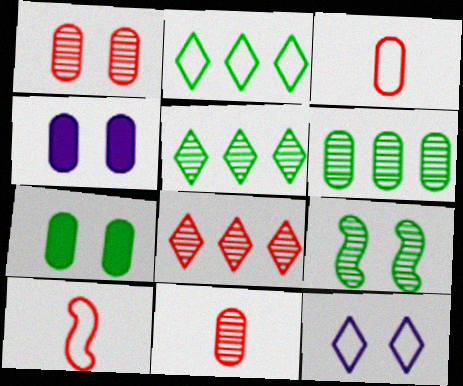[[3, 4, 6], 
[4, 5, 10]]